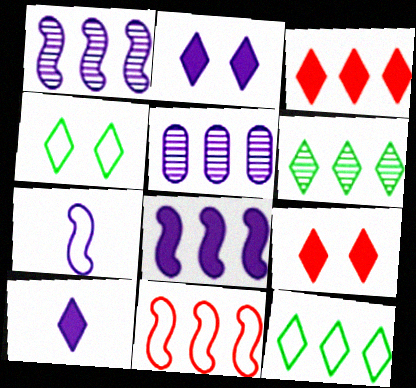[[2, 5, 7]]